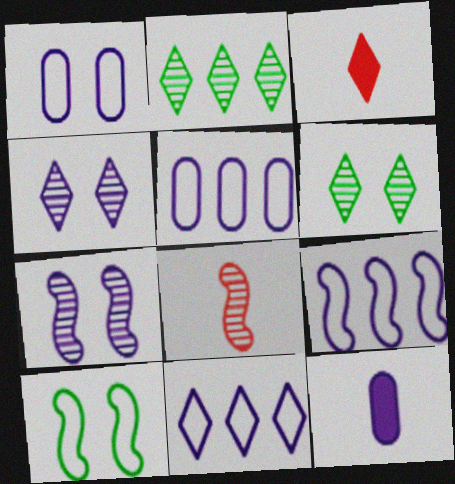[[3, 6, 11], 
[4, 9, 12], 
[5, 9, 11], 
[7, 11, 12]]